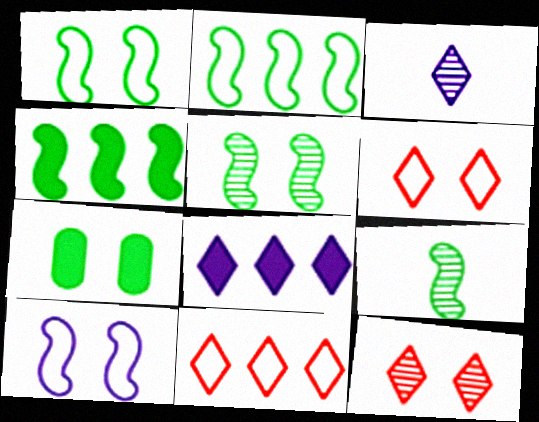[[1, 4, 9], 
[7, 10, 12]]